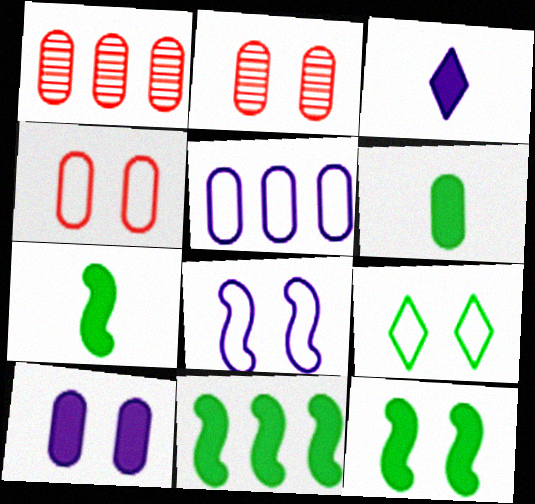[[2, 5, 6], 
[4, 8, 9], 
[7, 11, 12]]